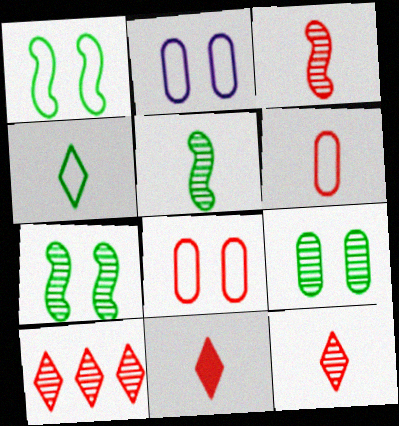[[3, 6, 11]]